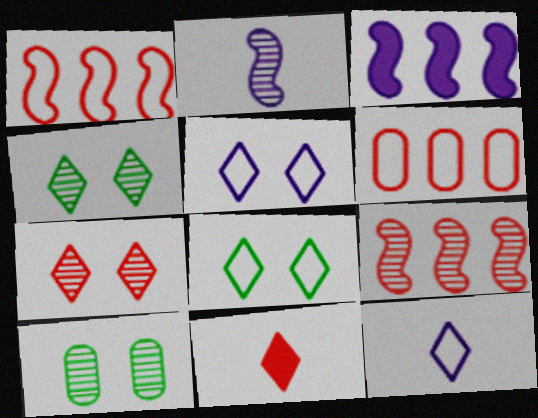[]